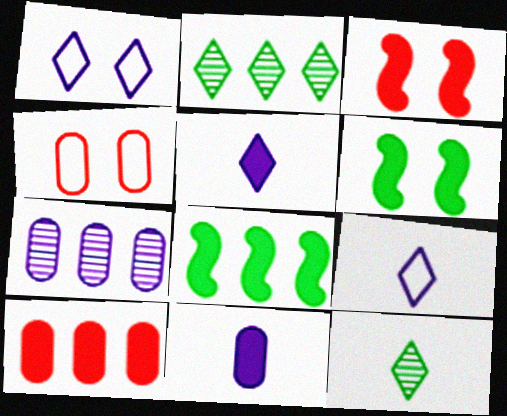[[5, 6, 10]]